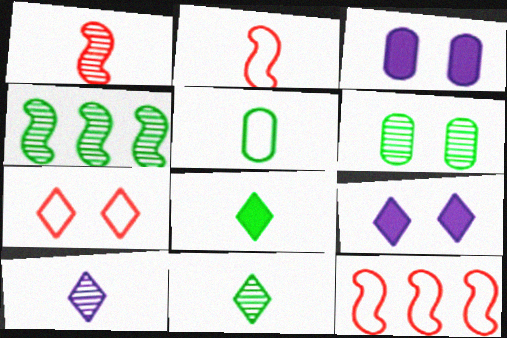[[3, 11, 12], 
[4, 6, 11]]